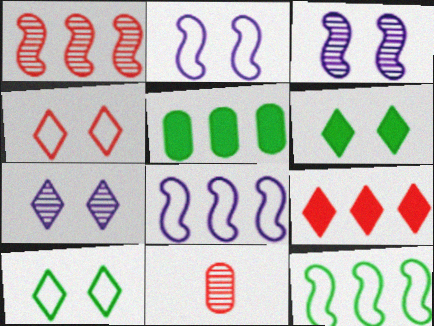[[4, 6, 7], 
[6, 8, 11]]